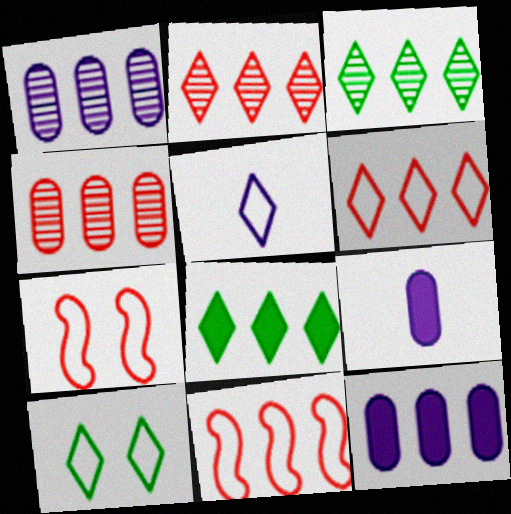[[1, 8, 11], 
[3, 7, 9], 
[3, 11, 12], 
[5, 6, 10]]